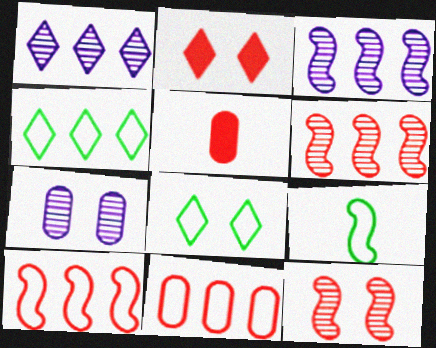[[3, 5, 8]]